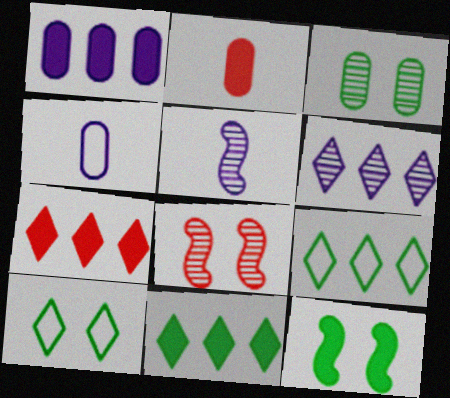[[3, 10, 12], 
[4, 8, 11], 
[6, 7, 9]]